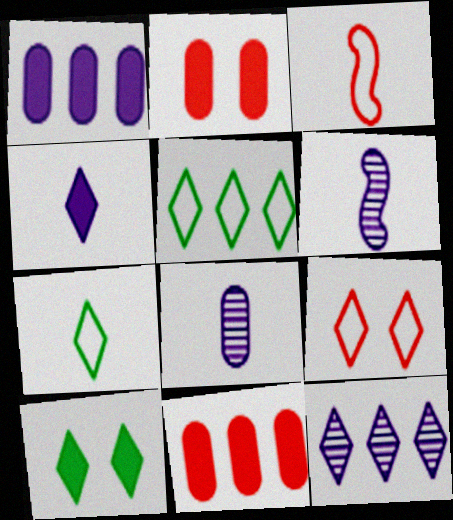[[2, 5, 6]]